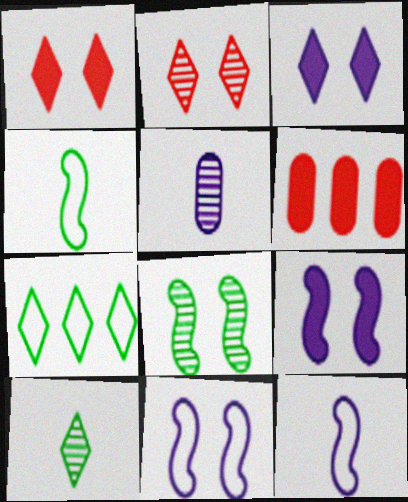[[6, 10, 11]]